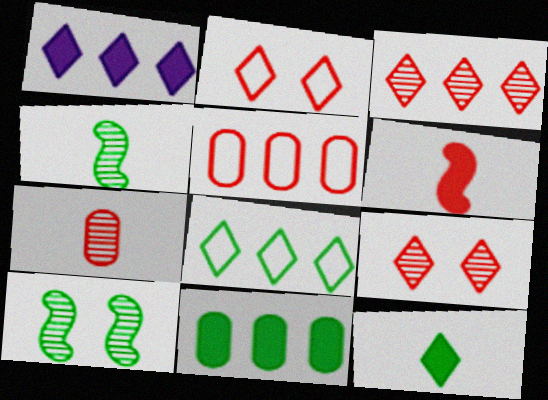[[1, 3, 8], 
[5, 6, 9]]